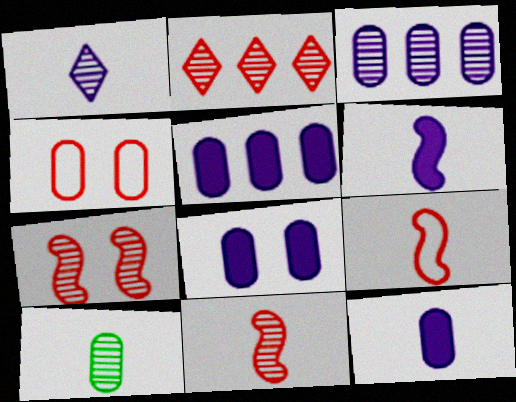[[1, 10, 11], 
[4, 5, 10], 
[5, 8, 12]]